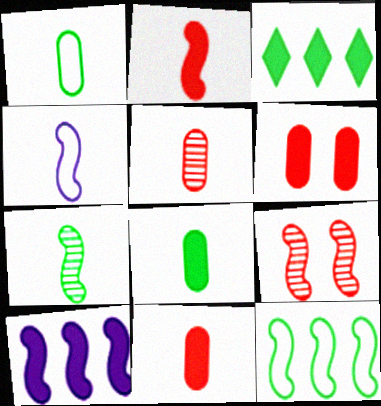[[2, 4, 7]]